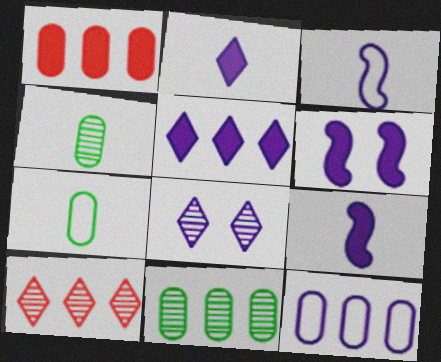[[1, 11, 12], 
[6, 7, 10], 
[8, 9, 12]]